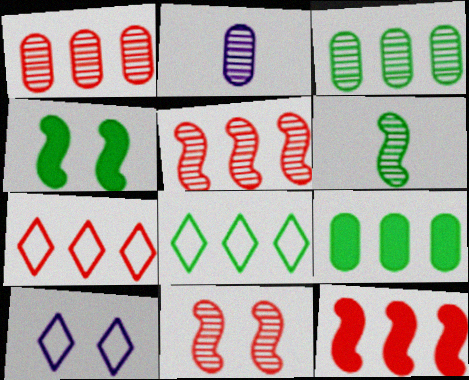[[1, 7, 12], 
[2, 4, 7]]